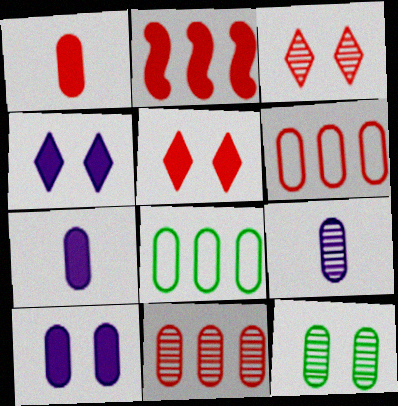[[1, 2, 5], 
[6, 7, 12], 
[9, 11, 12]]